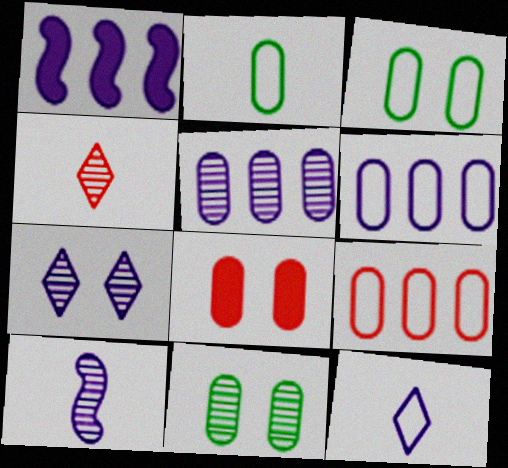[[1, 3, 4], 
[2, 5, 8], 
[5, 7, 10]]